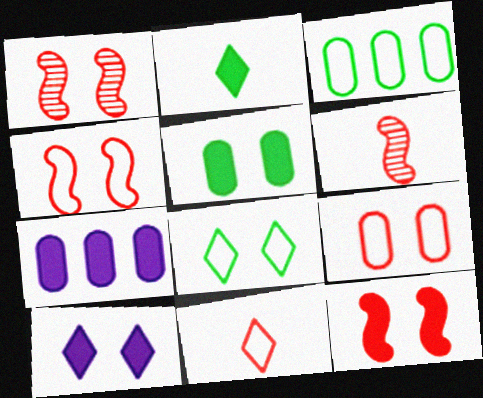[[1, 4, 12], 
[2, 7, 12], 
[3, 6, 10], 
[5, 10, 12], 
[6, 7, 8]]